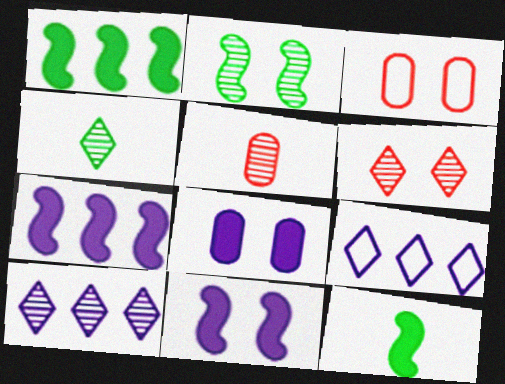[[2, 5, 10], 
[3, 4, 7], 
[3, 10, 12], 
[4, 6, 10]]